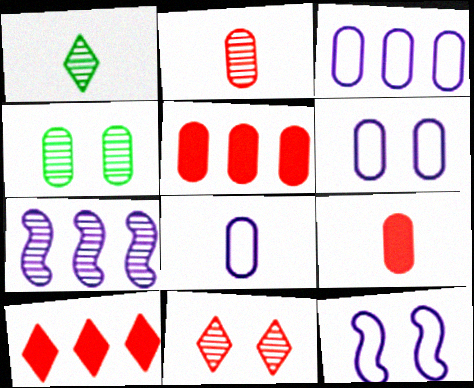[[1, 5, 12], 
[3, 4, 9], 
[3, 6, 8], 
[4, 5, 8]]